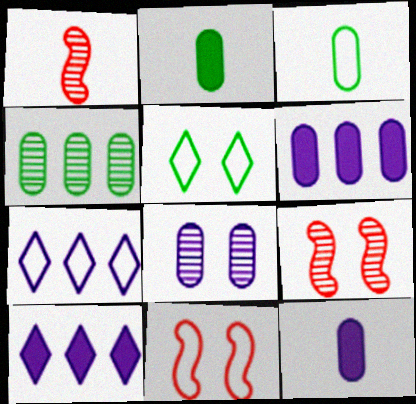[[1, 5, 6], 
[2, 7, 9], 
[3, 7, 11], 
[3, 9, 10]]